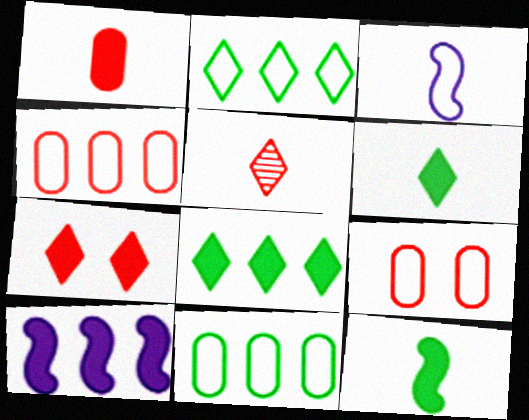[[2, 3, 9]]